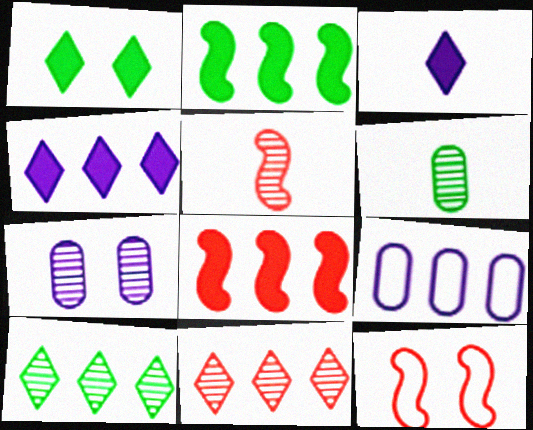[[1, 5, 9], 
[1, 7, 12], 
[2, 9, 11], 
[4, 6, 12], 
[5, 7, 10], 
[5, 8, 12], 
[8, 9, 10]]